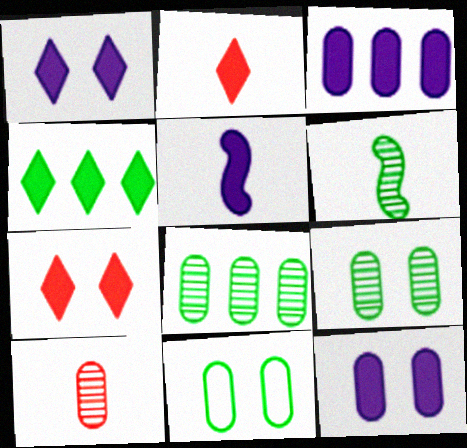[[1, 2, 4], 
[1, 3, 5], 
[3, 10, 11], 
[4, 6, 11]]